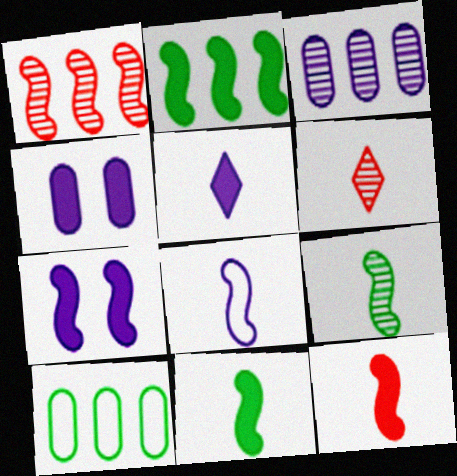[[2, 7, 12], 
[6, 7, 10], 
[8, 9, 12]]